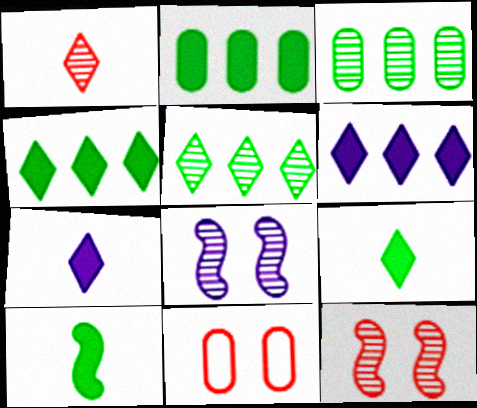[[1, 3, 8]]